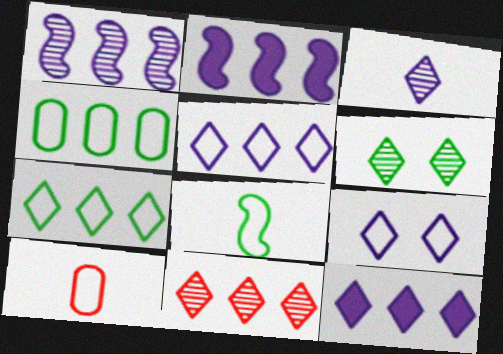[[2, 4, 11], 
[2, 6, 10], 
[3, 6, 11], 
[3, 9, 12], 
[7, 11, 12]]